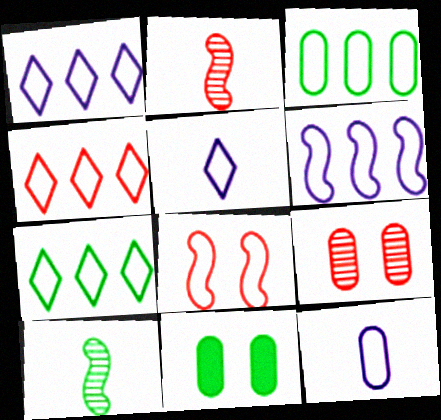[[1, 2, 11], 
[1, 4, 7], 
[3, 4, 6], 
[3, 5, 8], 
[7, 8, 12], 
[7, 10, 11]]